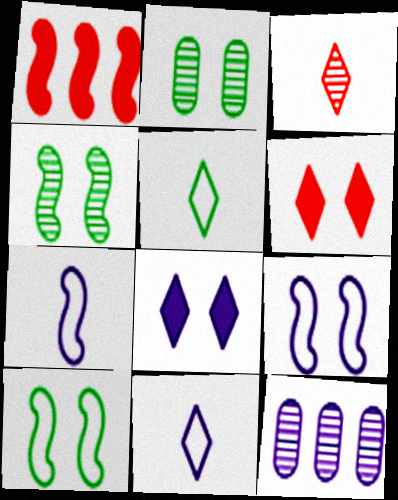[[1, 2, 11], 
[1, 4, 7], 
[2, 6, 9], 
[3, 4, 12], 
[7, 8, 12]]